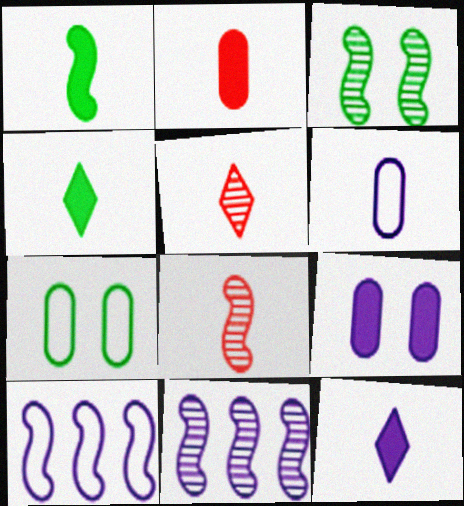[[1, 2, 12], 
[1, 5, 6], 
[3, 8, 11], 
[4, 6, 8]]